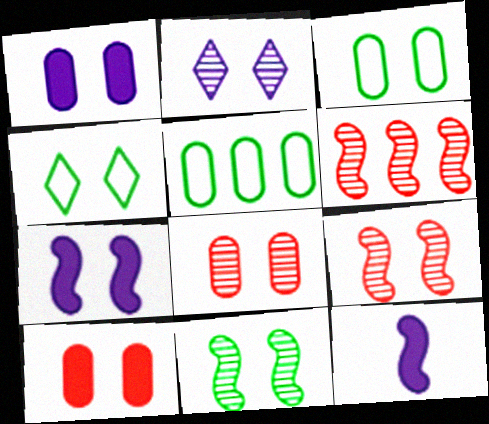[[1, 3, 8], 
[1, 4, 9], 
[2, 8, 11], 
[4, 7, 8]]